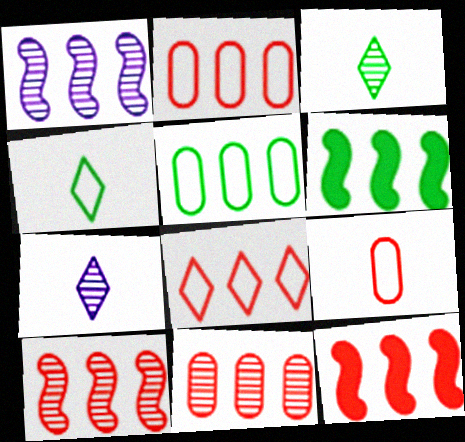[[8, 11, 12]]